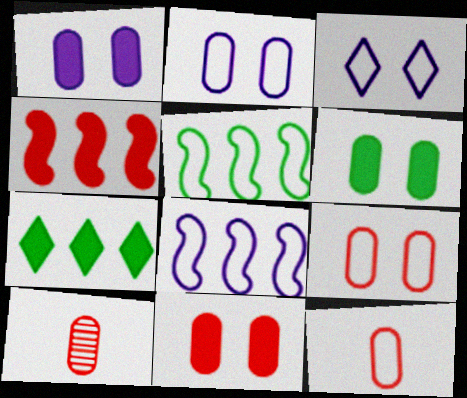[[1, 6, 11], 
[3, 5, 12]]